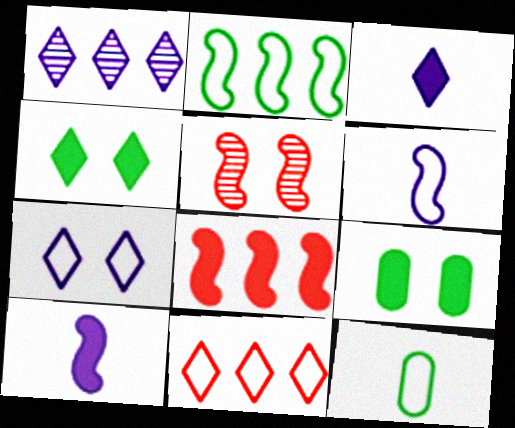[[1, 3, 7], 
[2, 5, 10], 
[3, 8, 9], 
[5, 7, 9]]